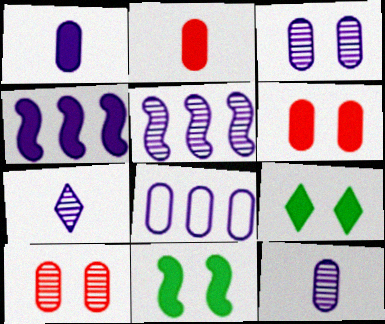[[1, 3, 8], 
[2, 4, 9], 
[3, 5, 7]]